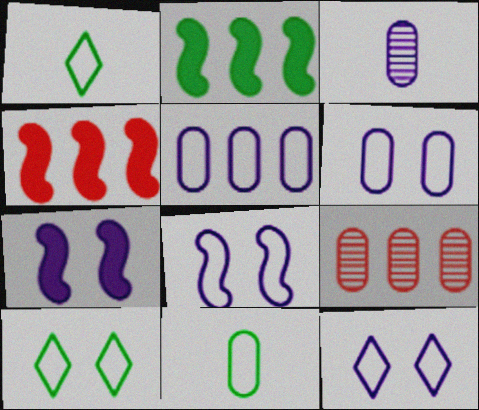[[1, 7, 9], 
[3, 4, 10], 
[6, 8, 12]]